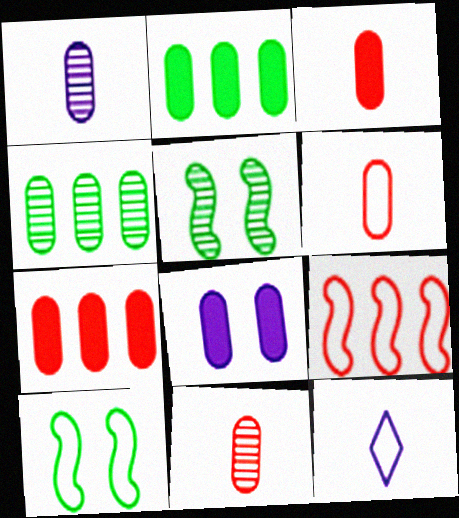[[2, 3, 8], 
[3, 6, 11], 
[4, 6, 8], 
[5, 7, 12]]